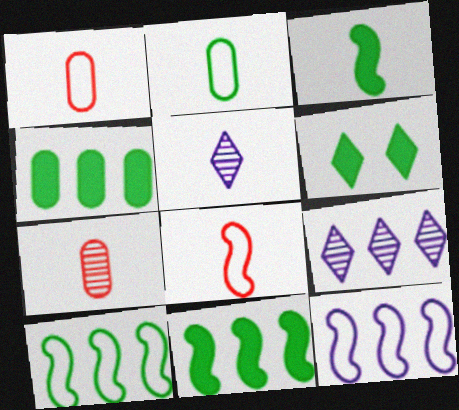[[1, 3, 5], 
[3, 4, 6], 
[6, 7, 12]]